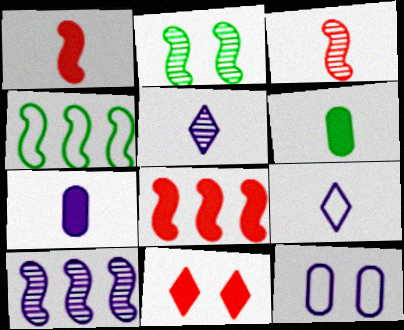[[2, 3, 10], 
[2, 11, 12], 
[3, 6, 9], 
[4, 8, 10]]